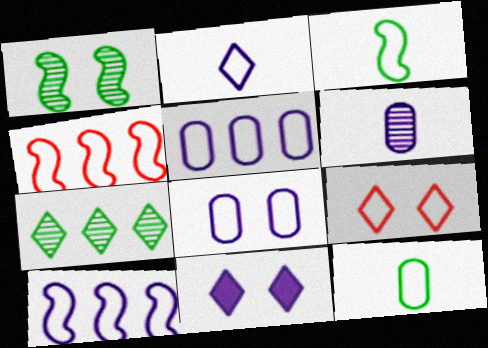[[2, 8, 10], 
[3, 5, 9], 
[6, 10, 11], 
[9, 10, 12]]